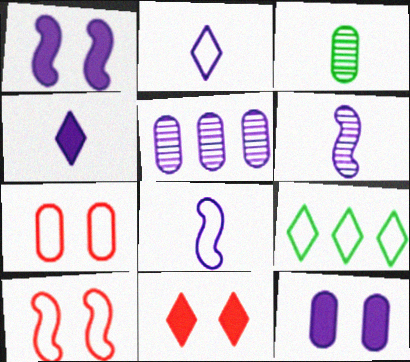[[1, 2, 5], 
[7, 8, 9]]